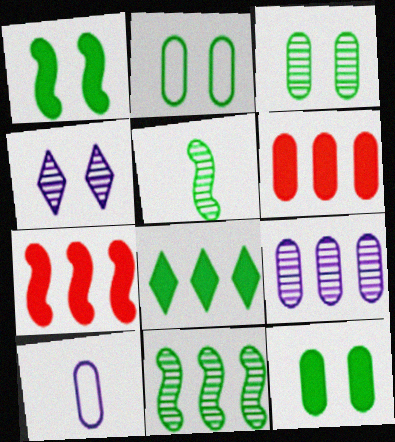[[2, 3, 12], 
[2, 5, 8], 
[3, 6, 10]]